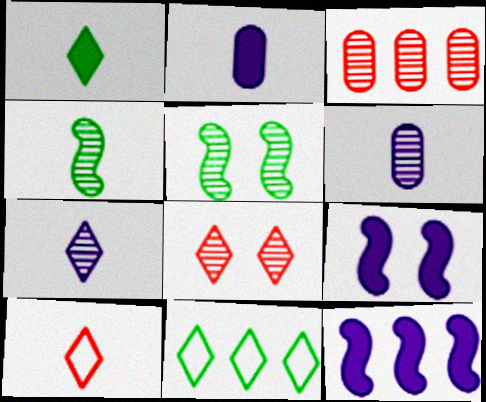[[1, 7, 10], 
[2, 4, 10], 
[3, 5, 7], 
[3, 11, 12]]